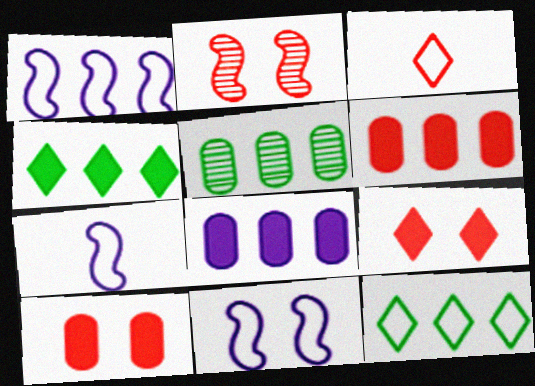[[1, 7, 11], 
[2, 3, 6], 
[5, 7, 9]]